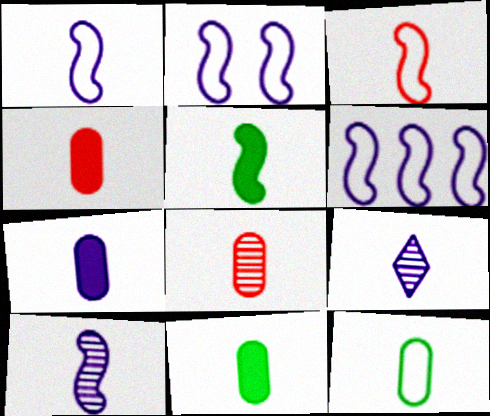[[1, 2, 6], 
[1, 7, 9], 
[3, 5, 10], 
[3, 9, 11], 
[4, 7, 11], 
[7, 8, 12]]